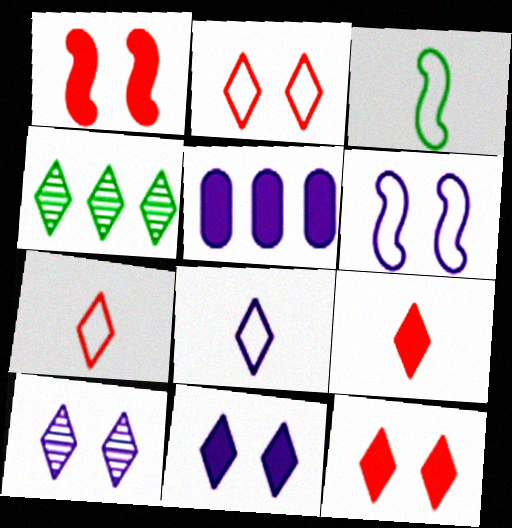[[4, 7, 11], 
[4, 8, 12]]